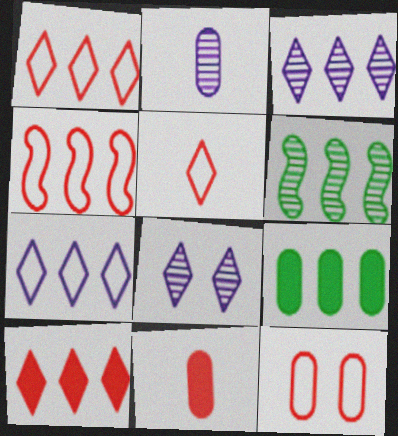[[2, 9, 12], 
[3, 4, 9], 
[4, 5, 12]]